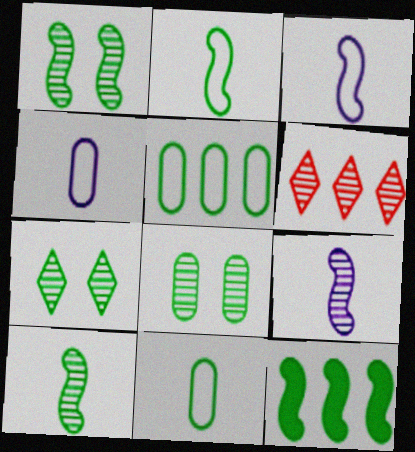[[1, 2, 12], 
[1, 7, 8], 
[6, 8, 9], 
[7, 11, 12]]